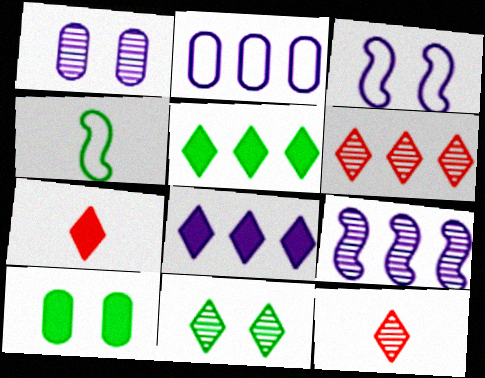[[2, 8, 9]]